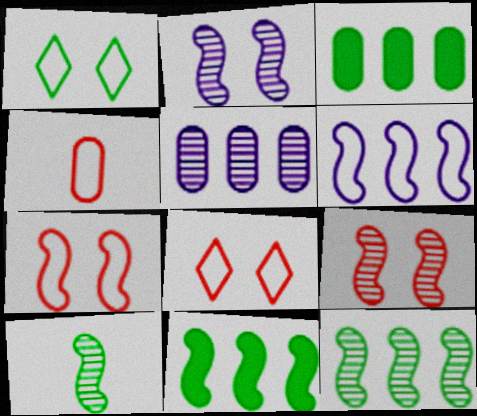[[1, 3, 10], 
[1, 4, 6]]